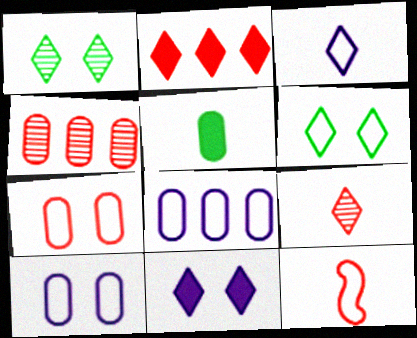[[1, 2, 3], 
[4, 5, 10], 
[6, 8, 12]]